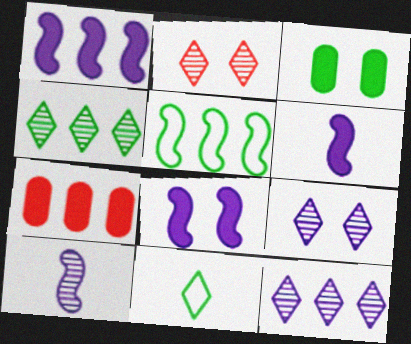[[1, 6, 8], 
[5, 7, 12]]